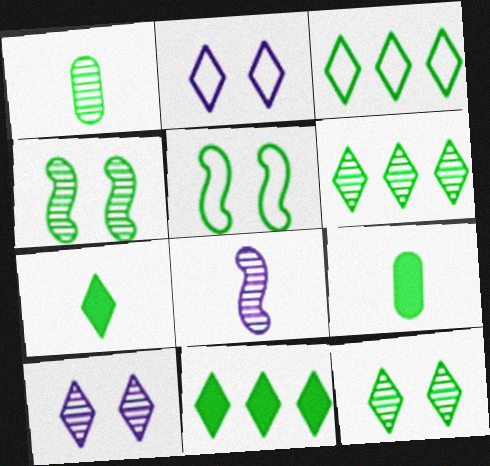[[1, 4, 6], 
[1, 5, 11], 
[3, 4, 9], 
[3, 6, 11], 
[3, 7, 12], 
[5, 6, 9]]